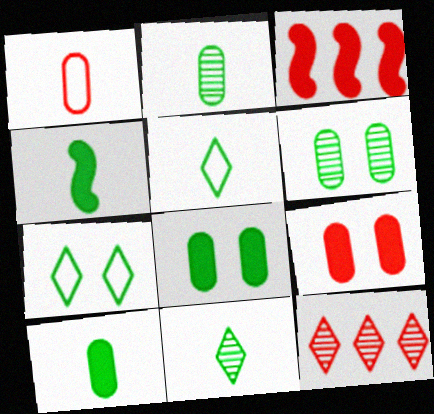[[2, 4, 5]]